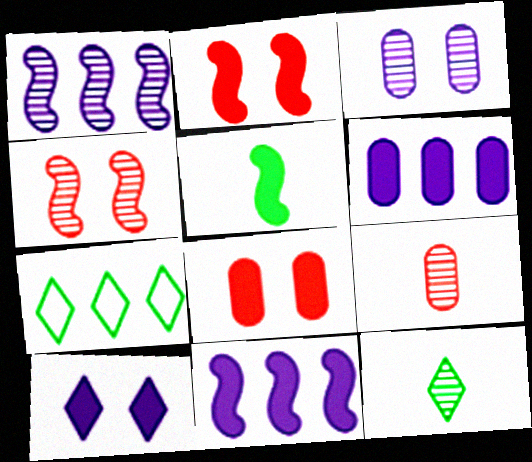[[2, 5, 11]]